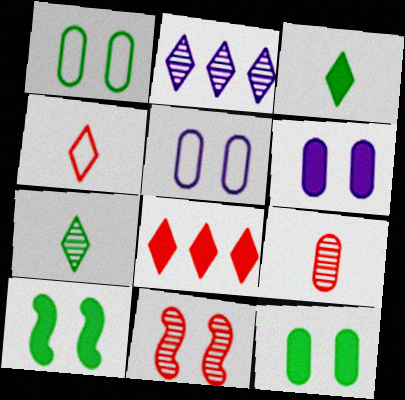[]